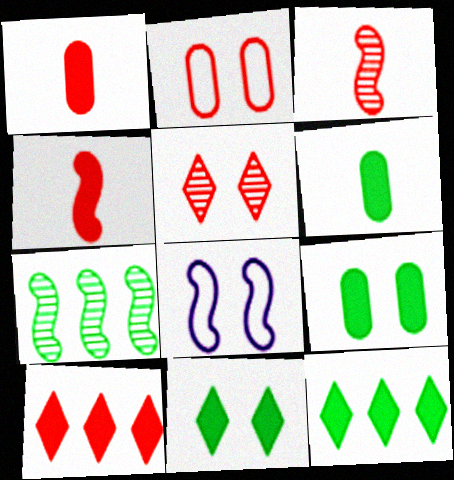[[2, 3, 10], 
[4, 7, 8], 
[5, 8, 9]]